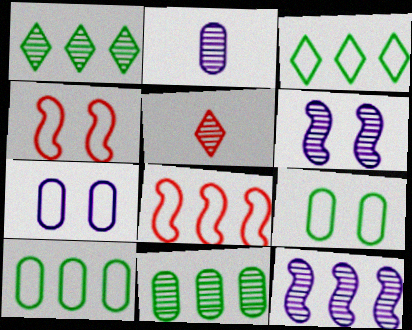[[5, 6, 11]]